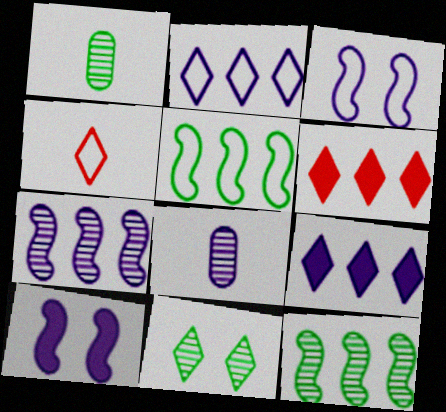[[1, 3, 6], 
[1, 11, 12], 
[2, 8, 10], 
[3, 8, 9], 
[4, 9, 11]]